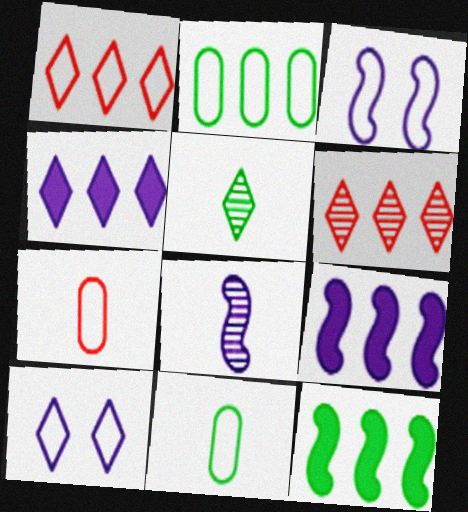[[1, 3, 11], 
[2, 6, 9], 
[3, 8, 9]]